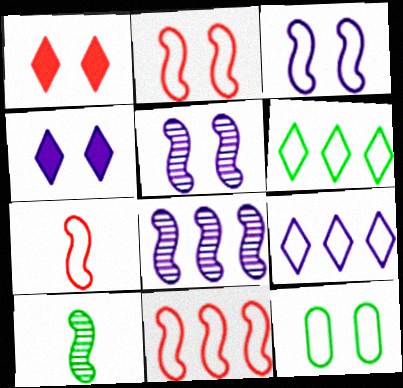[[1, 5, 12], 
[2, 7, 11], 
[7, 9, 12]]